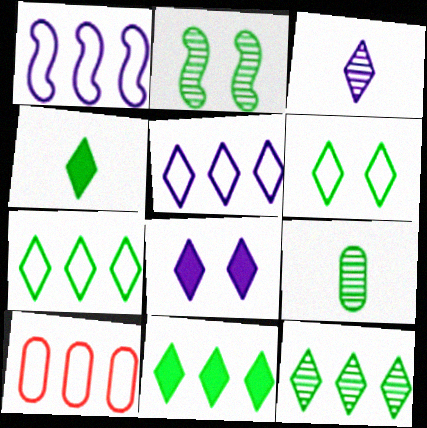[[1, 7, 10], 
[2, 9, 12], 
[3, 5, 8], 
[4, 6, 12], 
[7, 11, 12]]